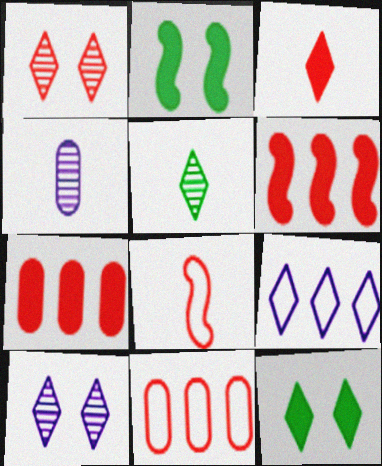[[1, 7, 8]]